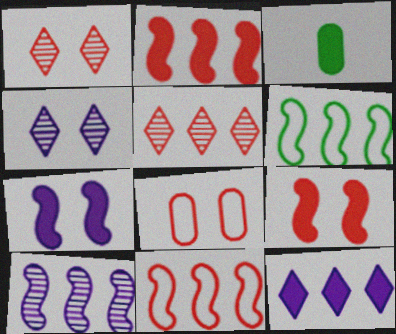[[1, 8, 9], 
[2, 6, 10], 
[3, 4, 11], 
[3, 9, 12]]